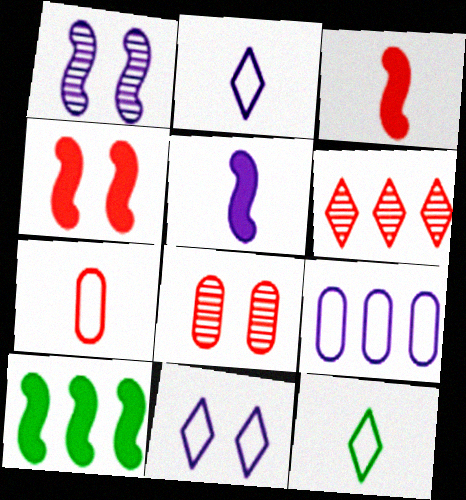[[2, 8, 10], 
[4, 5, 10], 
[4, 6, 7], 
[6, 9, 10]]